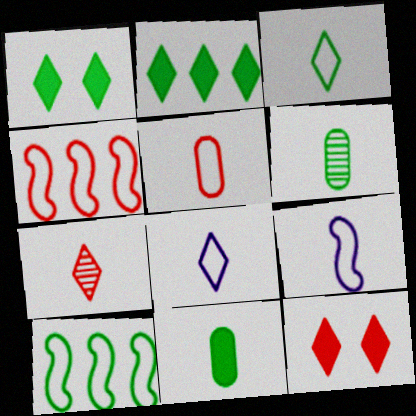[[1, 6, 10], 
[3, 5, 9], 
[7, 9, 11]]